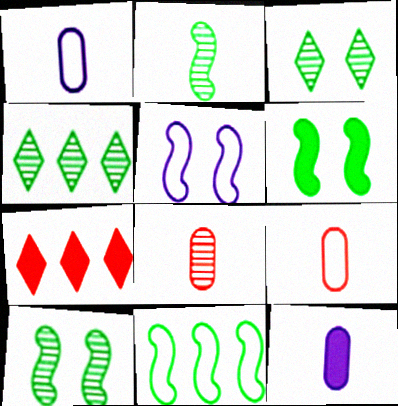[[1, 7, 10], 
[2, 6, 11], 
[6, 7, 12]]